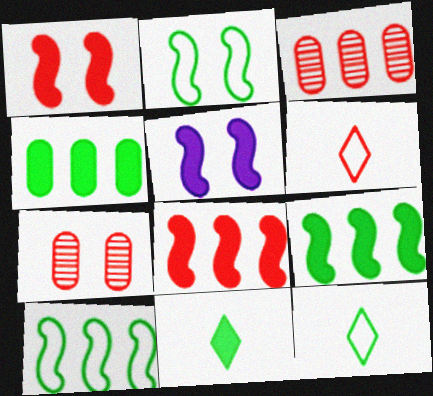[[1, 3, 6], 
[3, 5, 12], 
[6, 7, 8]]